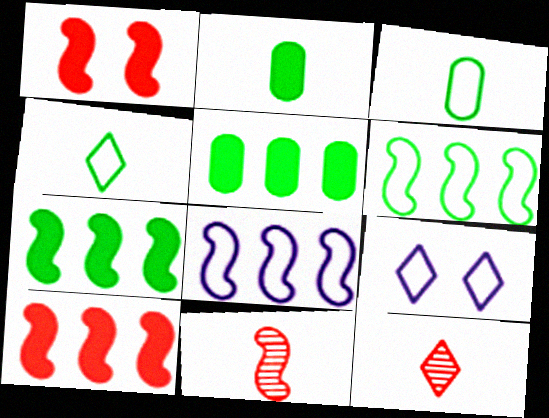[[5, 9, 11]]